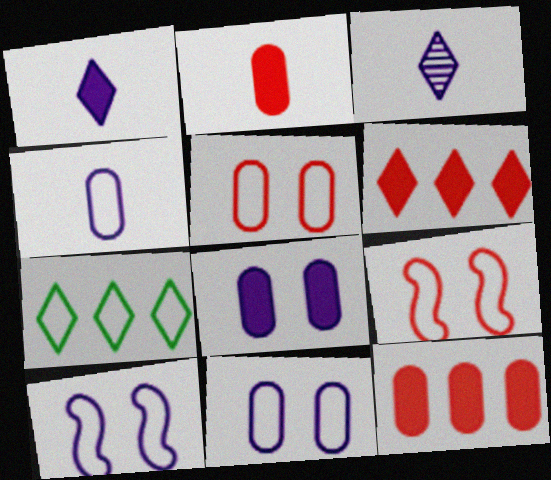[[4, 7, 9]]